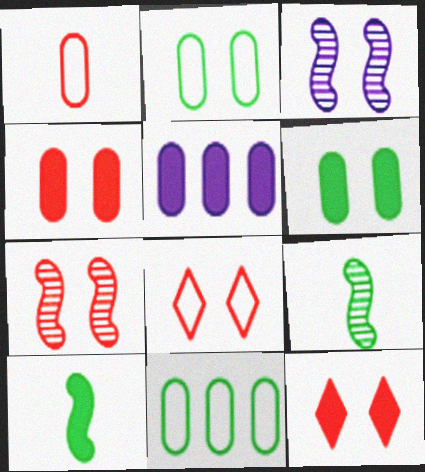[[2, 3, 12], 
[3, 6, 8], 
[4, 7, 8], 
[5, 8, 9], 
[5, 10, 12]]